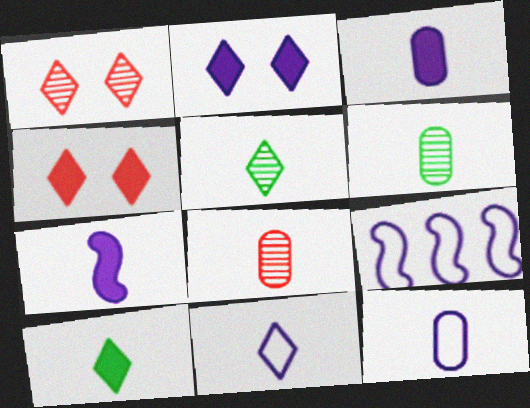[[4, 6, 9]]